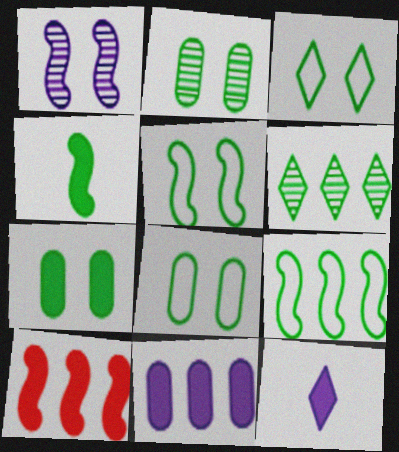[[2, 7, 8], 
[3, 5, 8], 
[4, 6, 8], 
[7, 10, 12]]